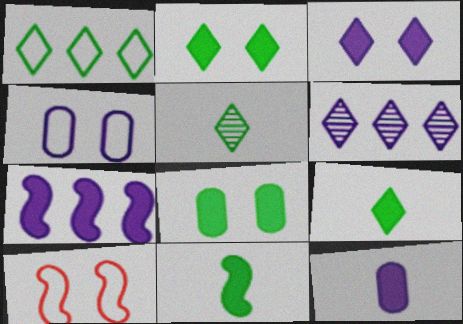[[1, 2, 5], 
[3, 7, 12]]